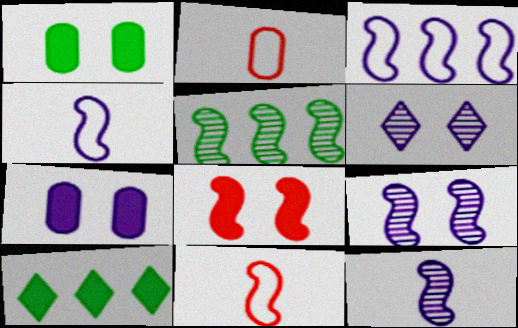[[2, 9, 10], 
[4, 5, 8]]